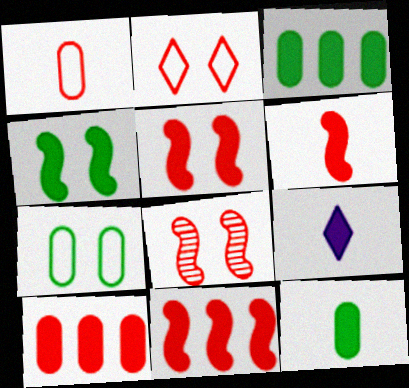[[3, 5, 9], 
[4, 9, 10], 
[5, 6, 11], 
[6, 9, 12]]